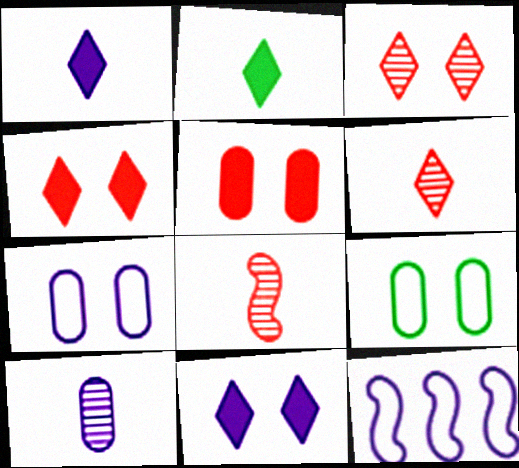[[10, 11, 12]]